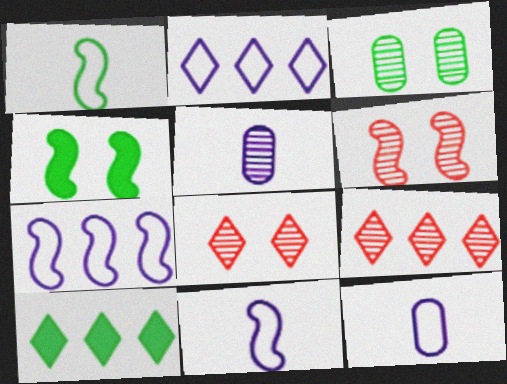[[1, 3, 10], 
[2, 9, 10], 
[4, 9, 12], 
[6, 10, 12]]